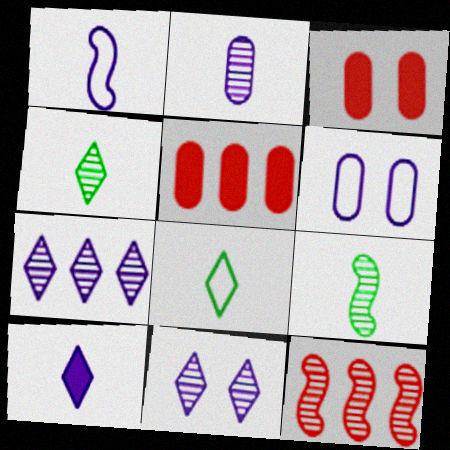[[1, 2, 10]]